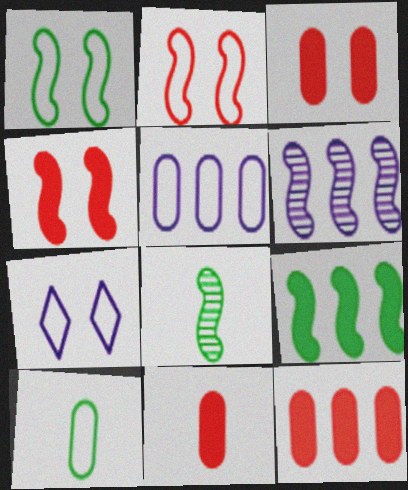[[1, 8, 9], 
[3, 11, 12], 
[7, 8, 12]]